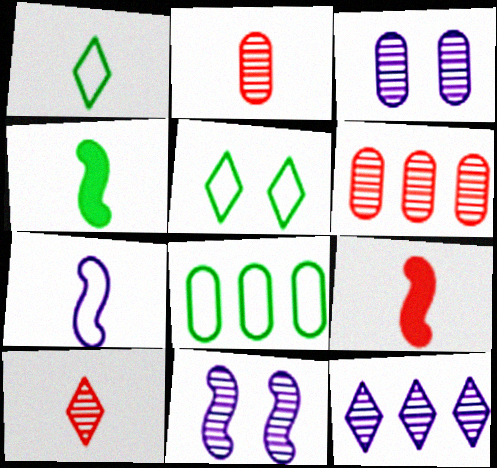[]